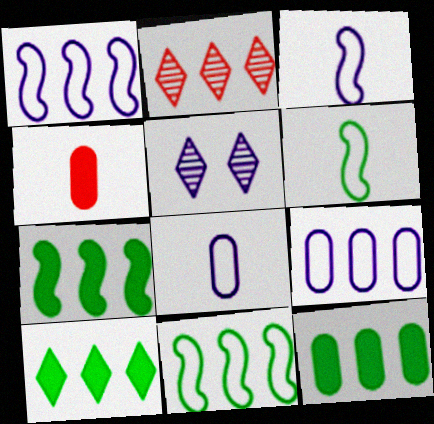[[1, 2, 12], 
[2, 7, 9], 
[4, 5, 11], 
[7, 10, 12]]